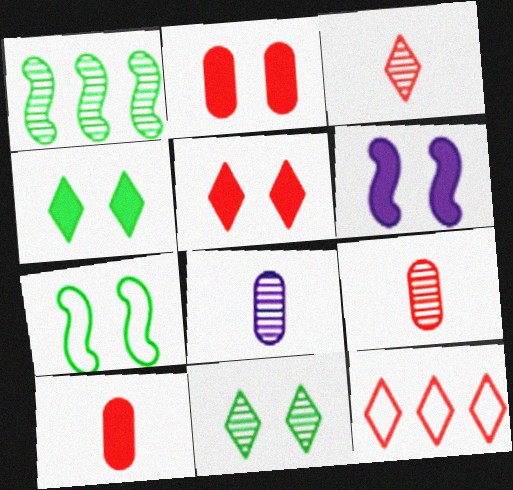[[2, 4, 6], 
[3, 5, 12]]